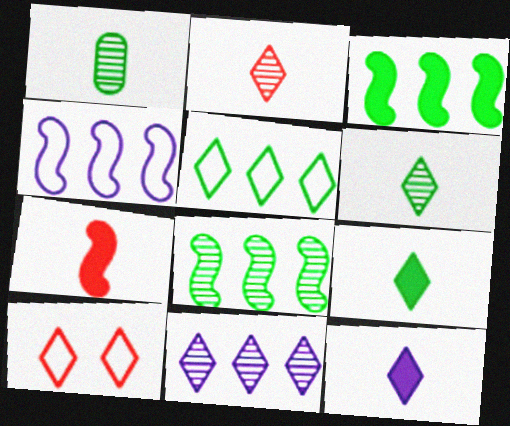[[9, 10, 11]]